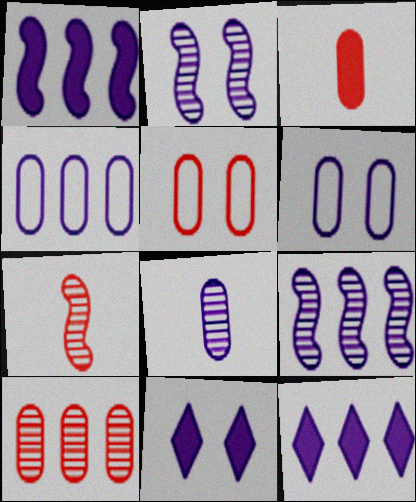[[2, 6, 11], 
[3, 5, 10], 
[4, 9, 12]]